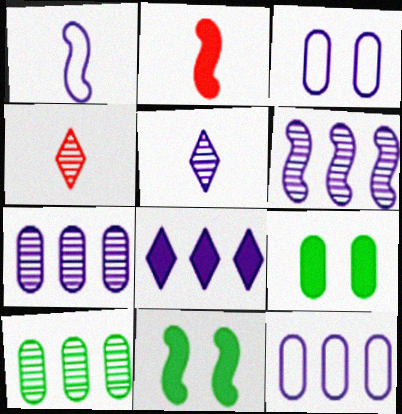[[2, 8, 9], 
[4, 11, 12], 
[6, 8, 12]]